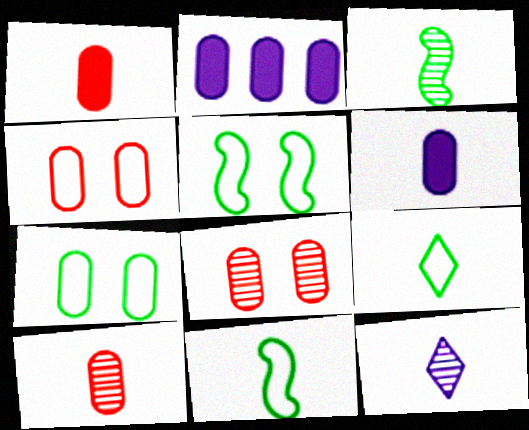[[1, 11, 12], 
[2, 7, 10], 
[3, 10, 12]]